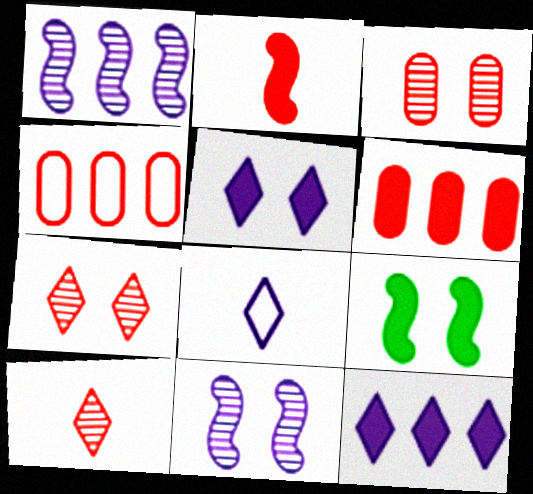[[2, 4, 7]]